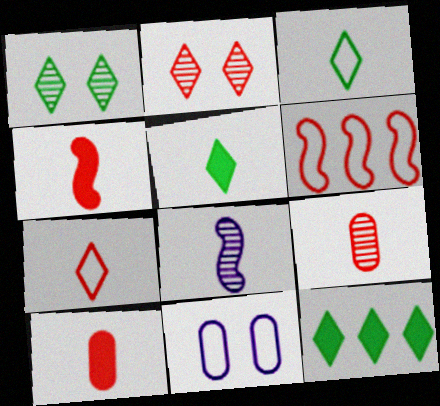[[1, 3, 12], 
[2, 6, 10], 
[3, 6, 11], 
[3, 8, 10], 
[4, 7, 9]]